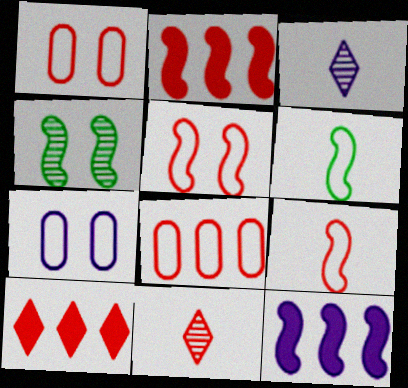[[1, 2, 11], 
[3, 7, 12], 
[4, 9, 12]]